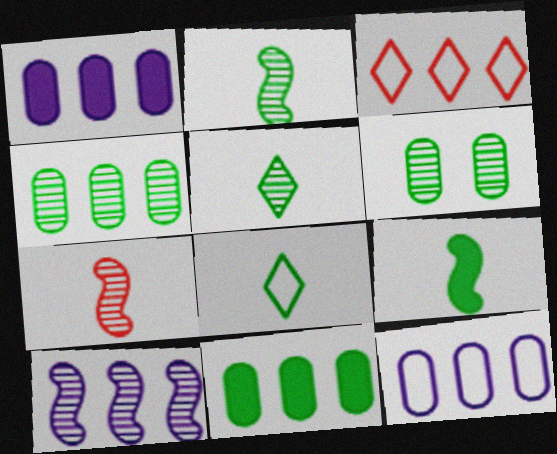[[3, 10, 11]]